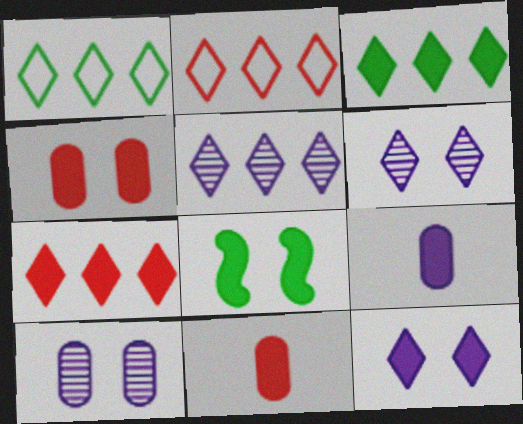[[1, 5, 7], 
[2, 3, 5], 
[4, 8, 12], 
[7, 8, 9]]